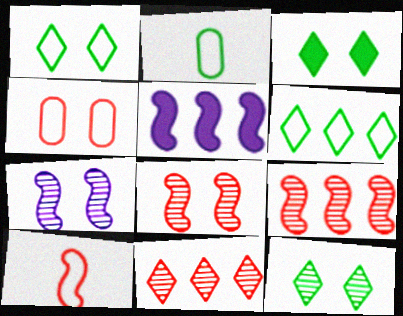[[1, 3, 12], 
[3, 4, 7]]